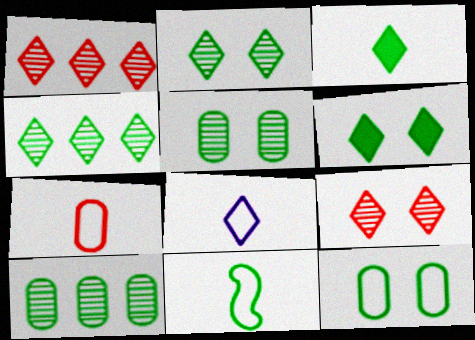[[1, 6, 8], 
[6, 10, 11], 
[7, 8, 11]]